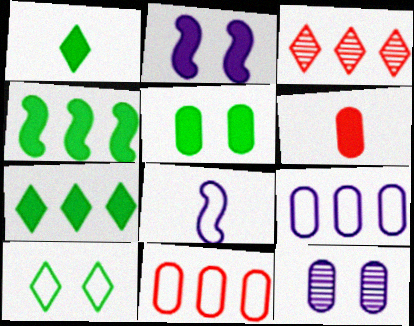[[1, 4, 5], 
[2, 6, 7], 
[3, 4, 9], 
[3, 5, 8], 
[8, 10, 11]]